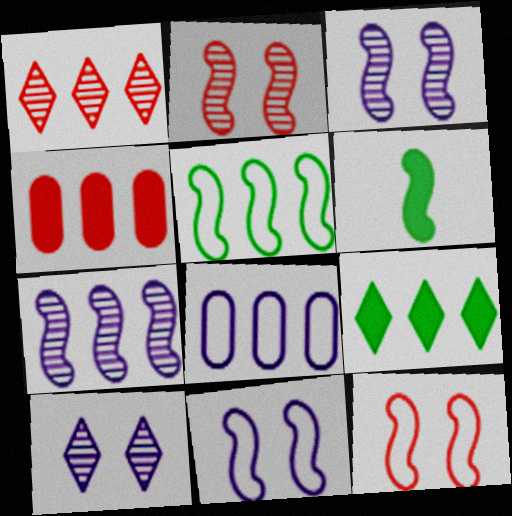[[6, 7, 12]]